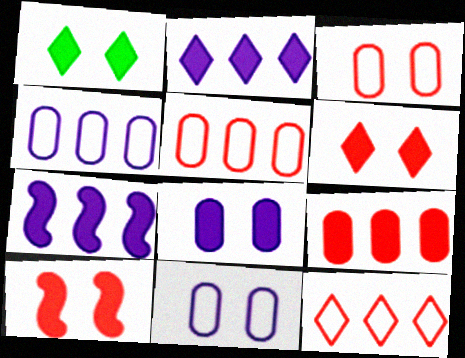[[1, 8, 10]]